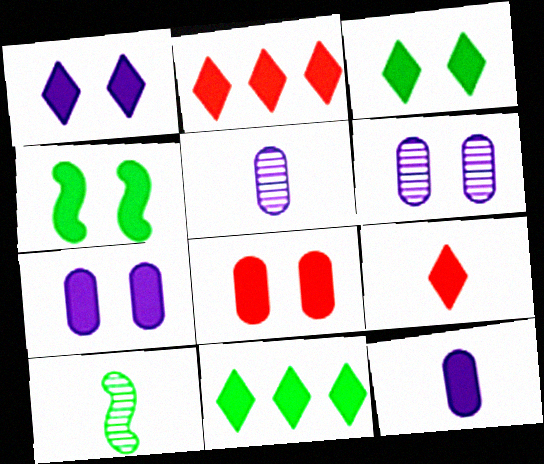[[1, 4, 8], 
[1, 9, 11], 
[2, 4, 12]]